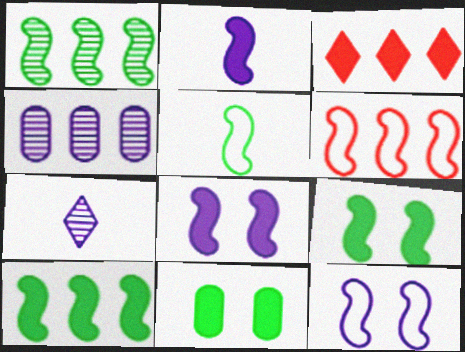[[1, 5, 9], 
[2, 3, 11], 
[5, 6, 12], 
[6, 7, 11]]